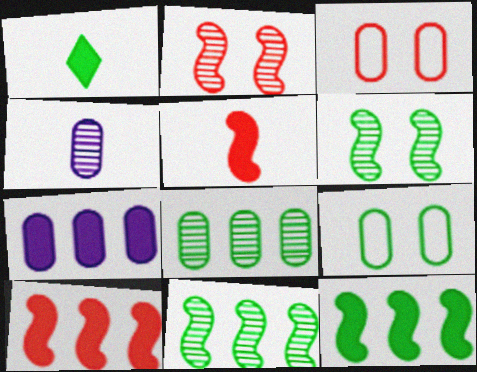[[1, 9, 11]]